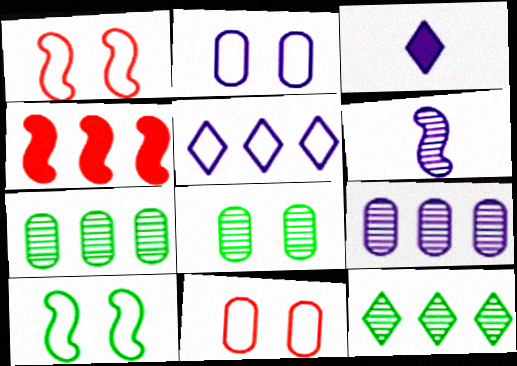[[1, 3, 7], 
[4, 5, 7], 
[4, 6, 10]]